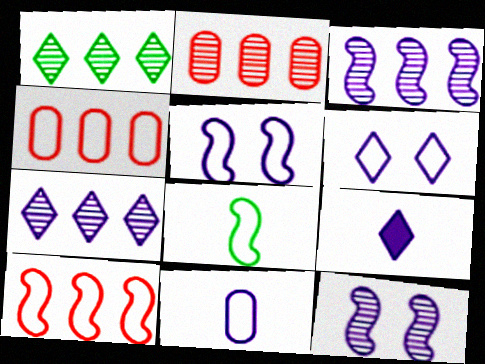[[1, 2, 3], 
[4, 6, 8], 
[5, 8, 10], 
[6, 7, 9]]